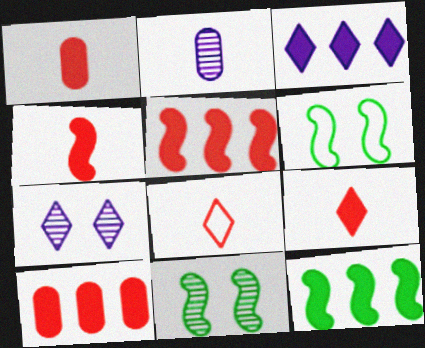[[1, 4, 9], 
[3, 10, 12]]